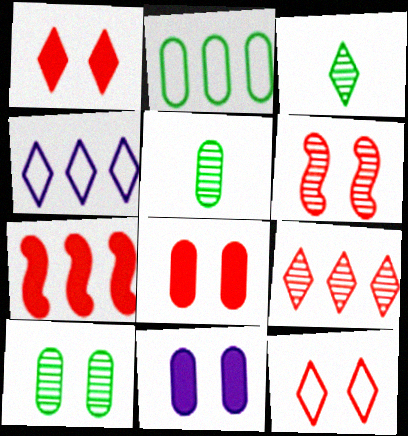[[1, 3, 4], 
[6, 8, 12]]